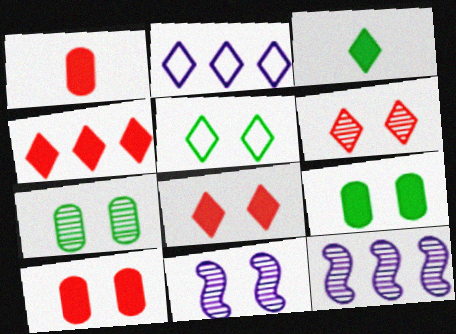[[1, 5, 12], 
[2, 3, 6], 
[5, 10, 11], 
[6, 7, 11]]